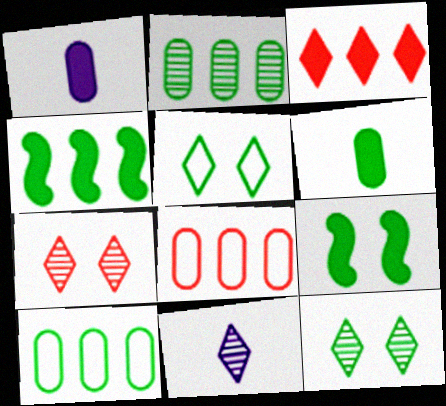[[1, 3, 9], 
[3, 5, 11], 
[8, 9, 11]]